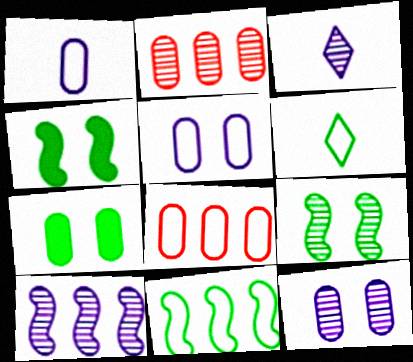[[1, 2, 7], 
[2, 3, 9], 
[3, 4, 8], 
[3, 10, 12]]